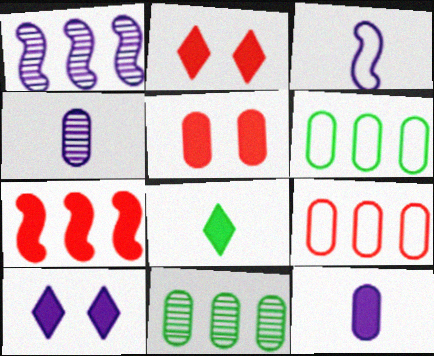[[2, 3, 11], 
[4, 5, 6]]